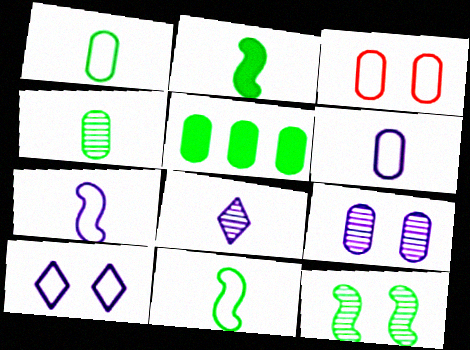[]